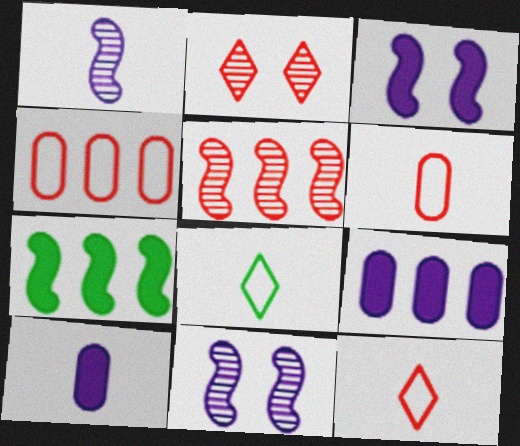[]